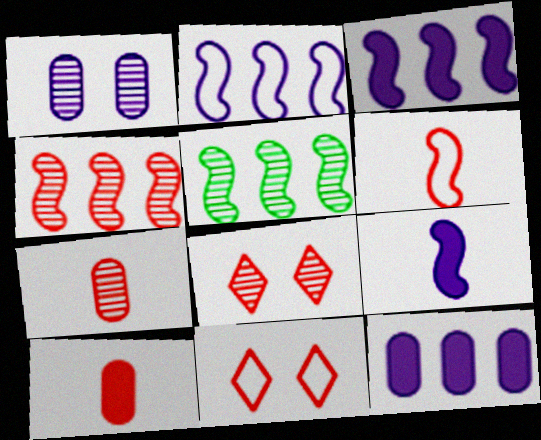[[4, 7, 8], 
[4, 10, 11]]